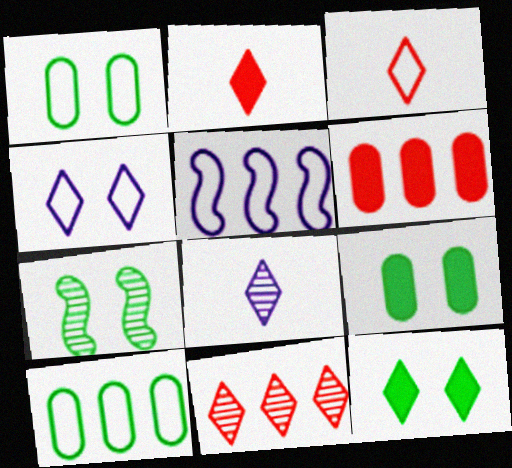[[1, 3, 5], 
[1, 7, 12]]